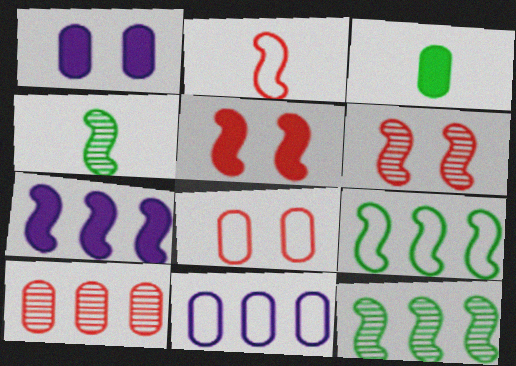[]